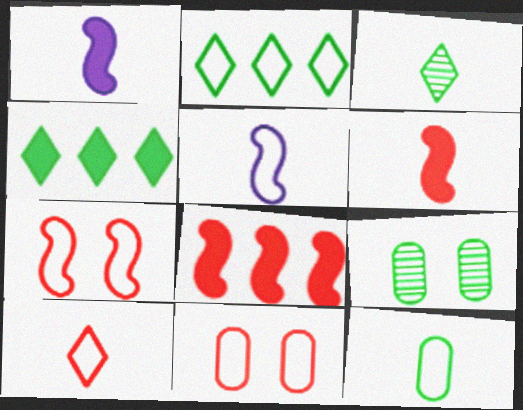[[2, 5, 11], 
[5, 10, 12]]